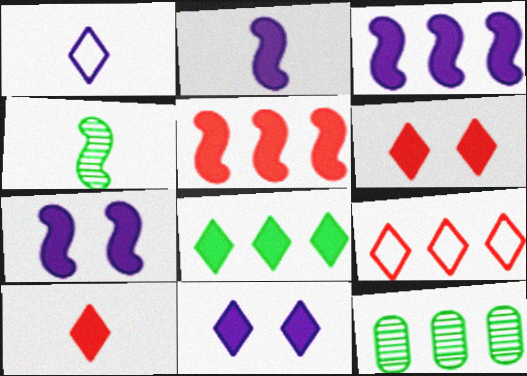[[2, 3, 7], 
[3, 9, 12], 
[8, 10, 11]]